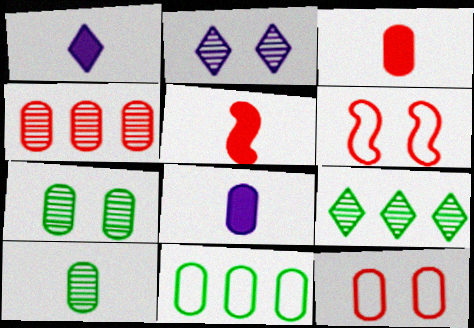[[2, 5, 11], 
[3, 4, 12], 
[6, 8, 9]]